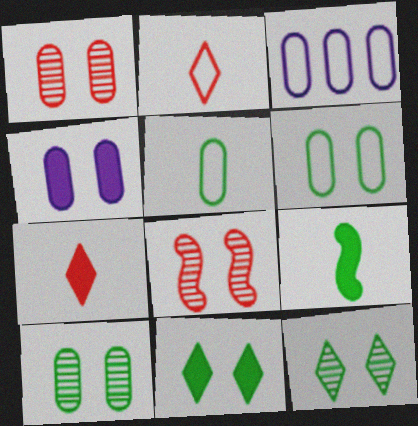[[1, 4, 6]]